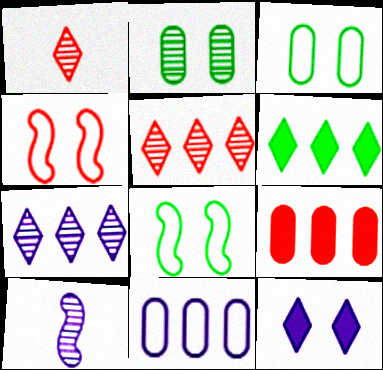[[1, 4, 9], 
[2, 4, 12], 
[2, 5, 10], 
[10, 11, 12]]